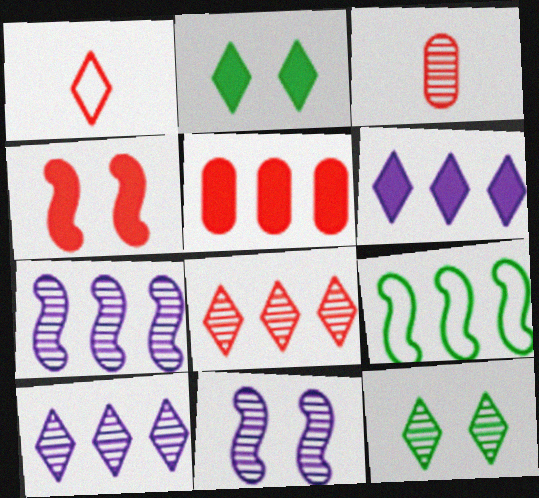[[1, 2, 10], 
[1, 6, 12], 
[3, 7, 12], 
[5, 9, 10]]